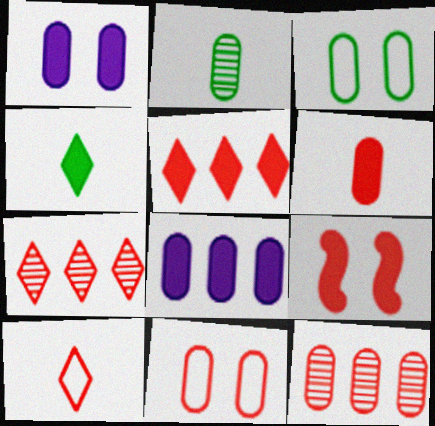[[2, 8, 11], 
[4, 8, 9], 
[5, 6, 9], 
[6, 11, 12], 
[9, 10, 12]]